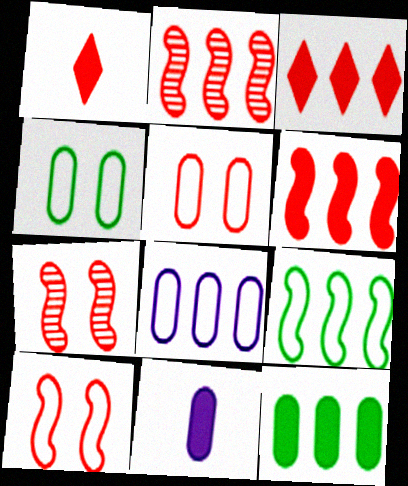[[1, 2, 5]]